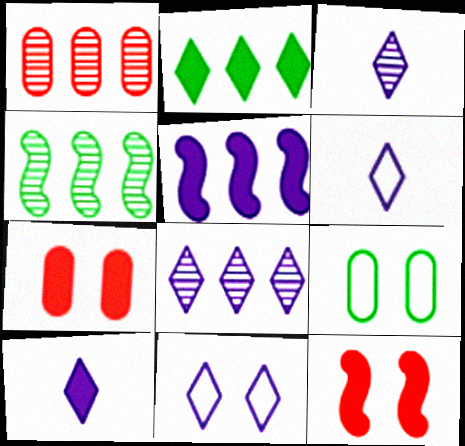[[1, 4, 8], 
[3, 6, 10], 
[4, 6, 7], 
[8, 10, 11]]